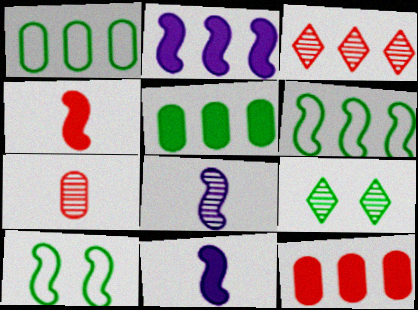[[1, 2, 3]]